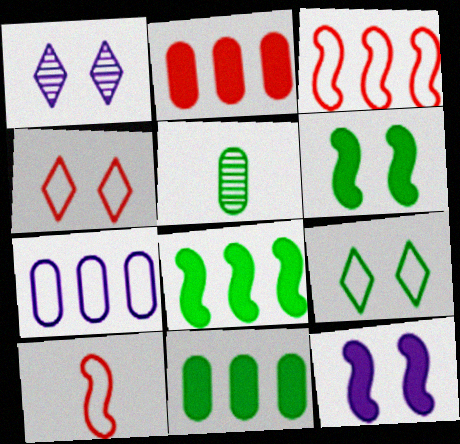[[1, 10, 11], 
[5, 8, 9], 
[7, 9, 10]]